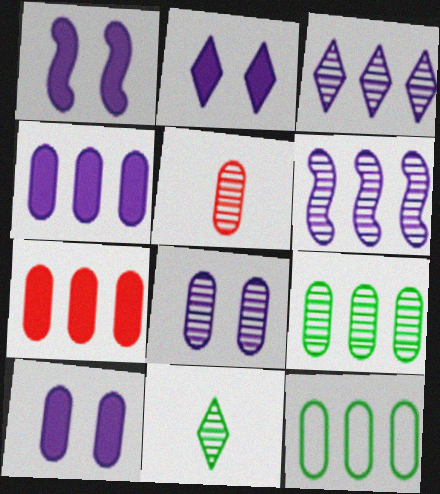[[1, 2, 10], 
[5, 8, 9], 
[5, 10, 12]]